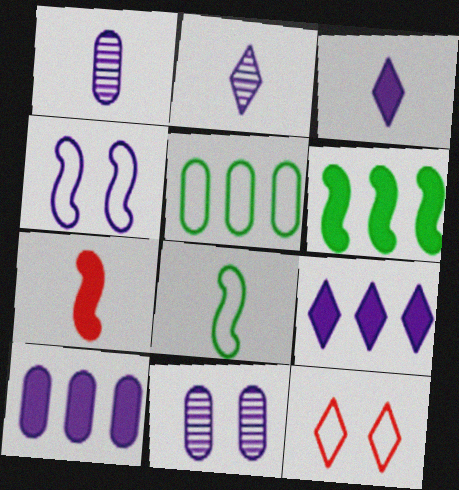[[1, 4, 9], 
[1, 6, 12], 
[2, 4, 10]]